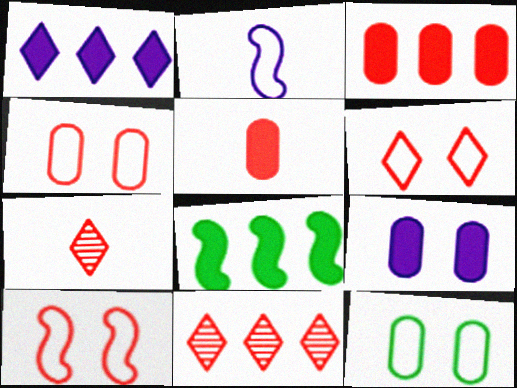[[1, 3, 8], 
[3, 7, 10], 
[4, 6, 10], 
[5, 10, 11]]